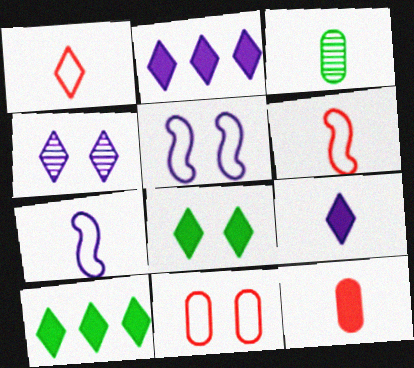[[1, 4, 10], 
[3, 6, 9]]